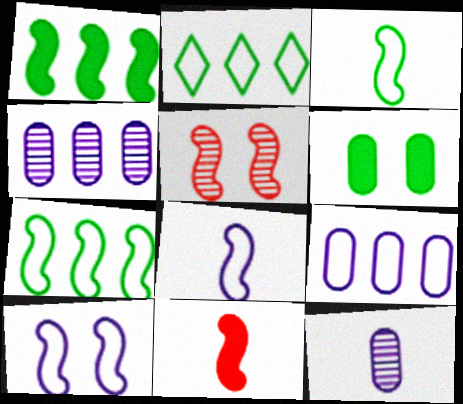[[1, 5, 8]]